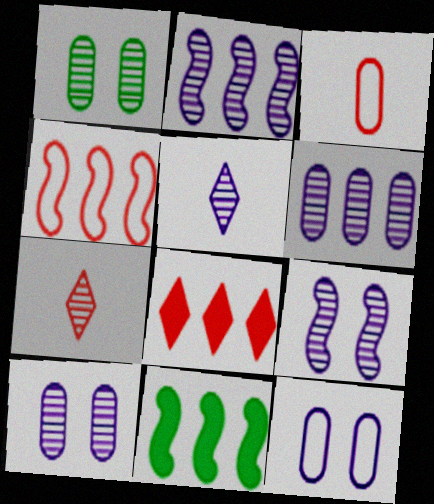[[1, 2, 7], 
[2, 4, 11], 
[2, 5, 10], 
[5, 6, 9], 
[7, 11, 12]]